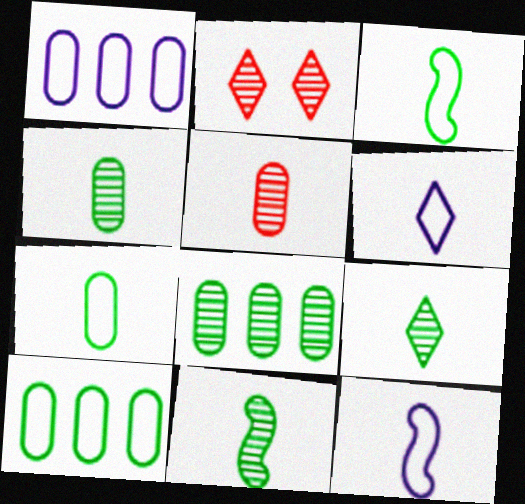[[4, 9, 11]]